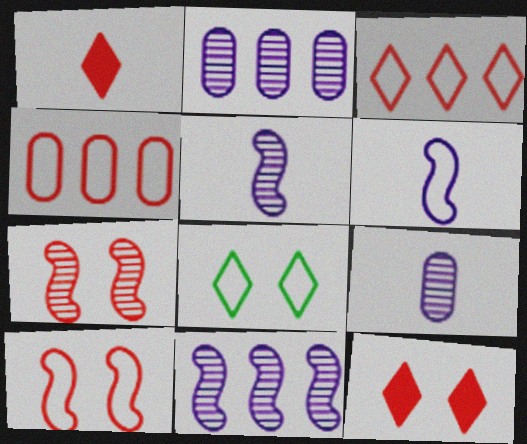[[1, 4, 7], 
[4, 6, 8]]